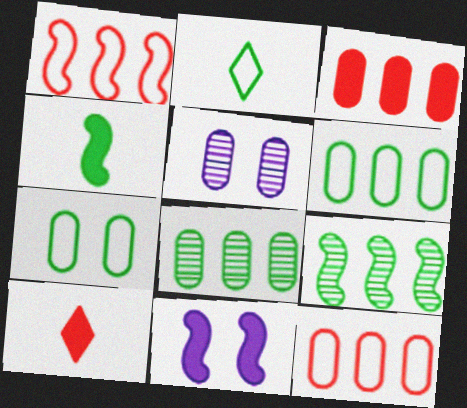[]